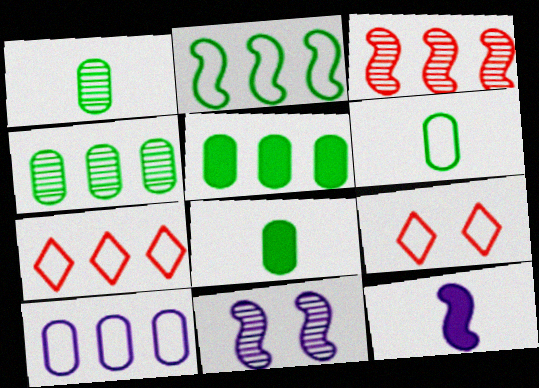[[1, 6, 8], 
[2, 7, 10], 
[4, 9, 12], 
[7, 8, 11]]